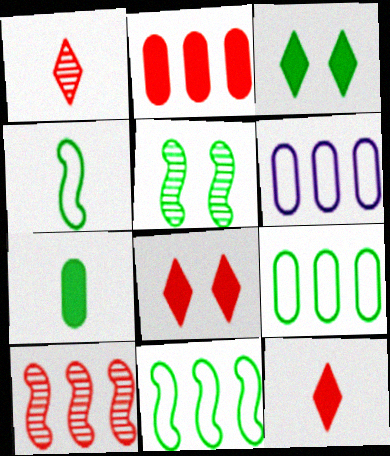[[5, 6, 12]]